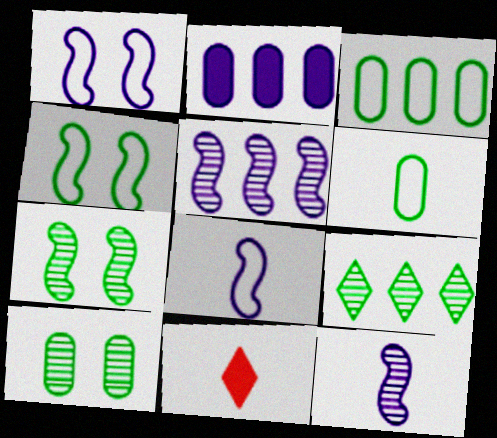[[6, 11, 12]]